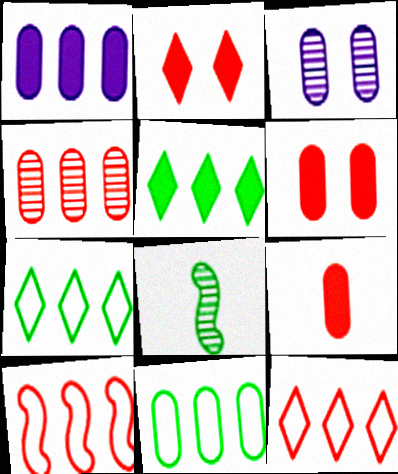[[1, 4, 11], 
[3, 9, 11]]